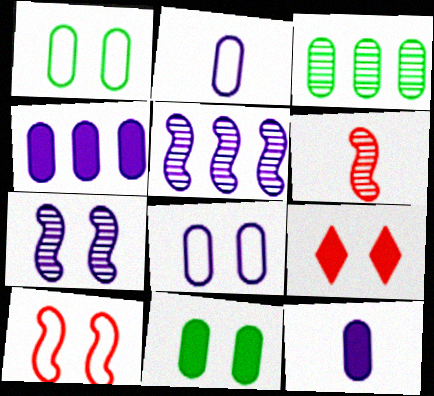[[1, 7, 9]]